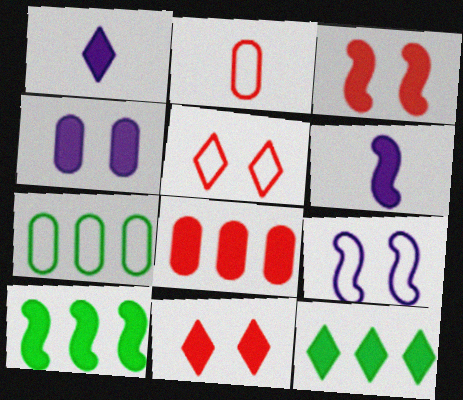[[1, 11, 12], 
[3, 6, 10]]